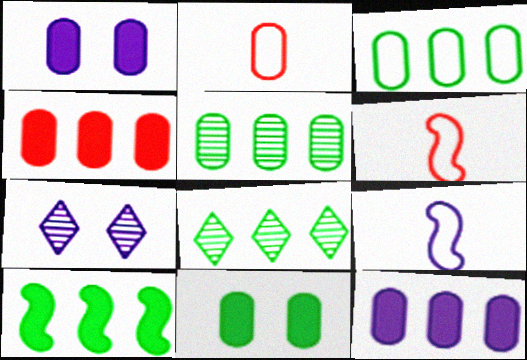[[1, 2, 5], 
[1, 6, 8], 
[2, 7, 10], 
[3, 8, 10], 
[7, 9, 12]]